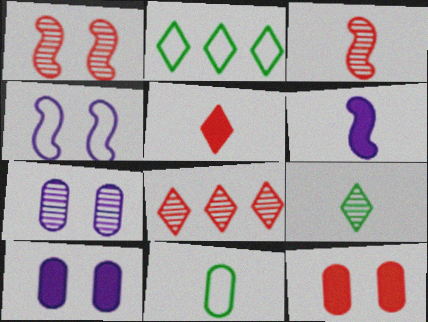[[2, 3, 10]]